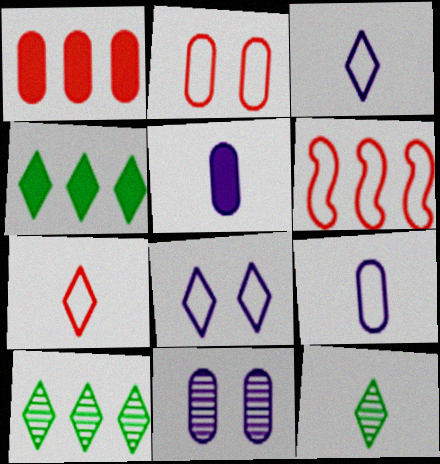[[2, 6, 7]]